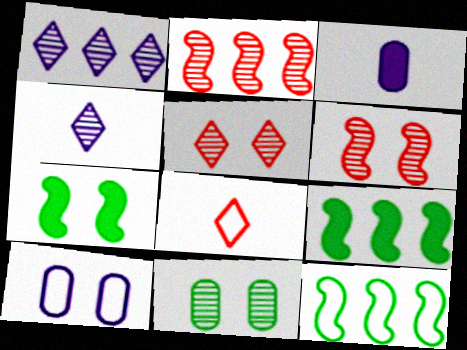[[2, 4, 11], 
[3, 5, 12], 
[5, 7, 10], 
[8, 10, 12]]